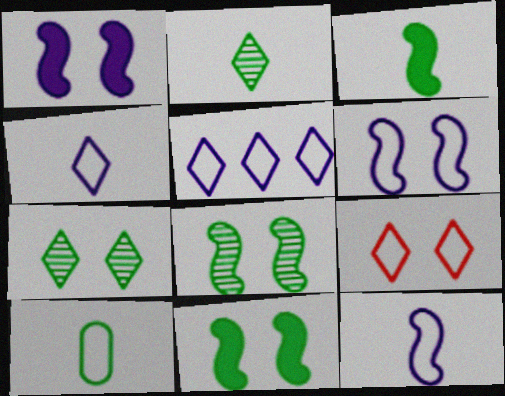[[2, 3, 10]]